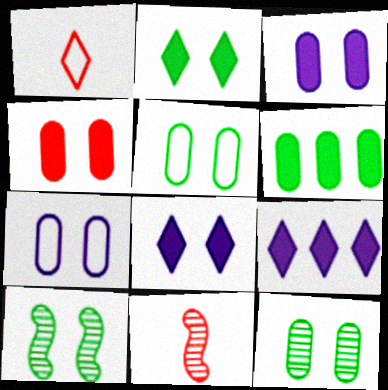[[2, 5, 10], 
[4, 7, 12], 
[5, 9, 11]]